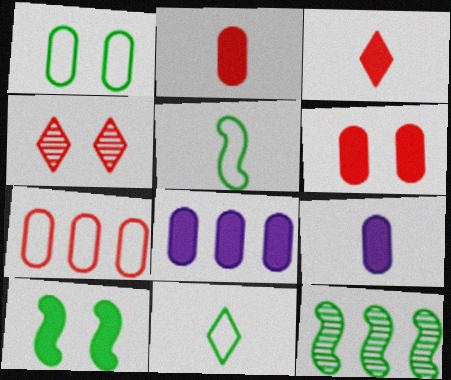[[3, 8, 10], 
[4, 5, 8], 
[5, 10, 12]]